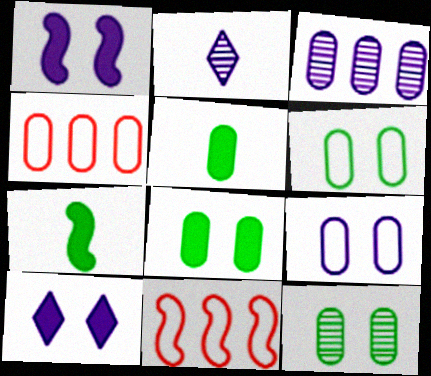[[2, 8, 11], 
[6, 8, 12]]